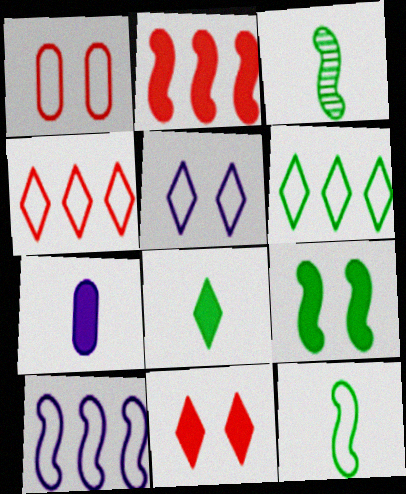[]